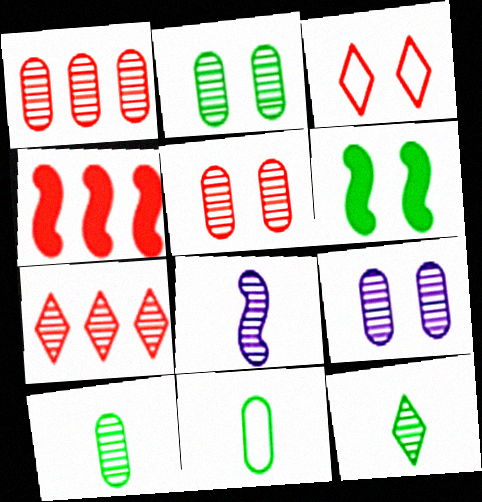[[1, 9, 10], 
[2, 5, 9], 
[2, 7, 8], 
[3, 6, 9]]